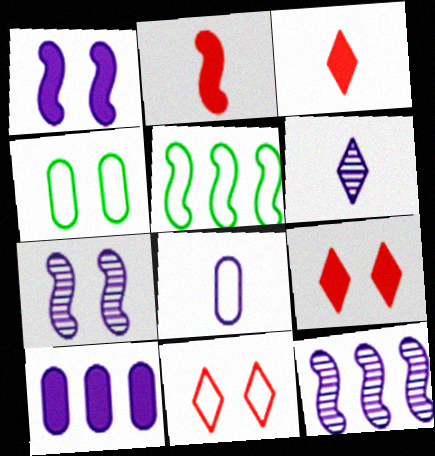[[2, 5, 7], 
[3, 4, 12], 
[4, 7, 9], 
[5, 8, 11]]